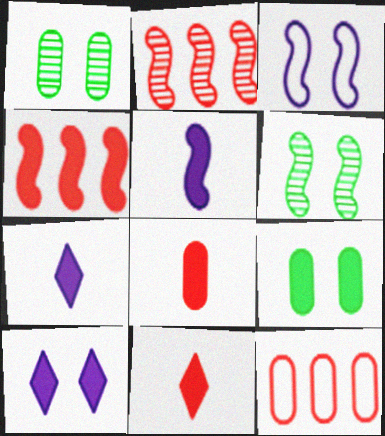[[4, 7, 9], 
[6, 7, 12]]